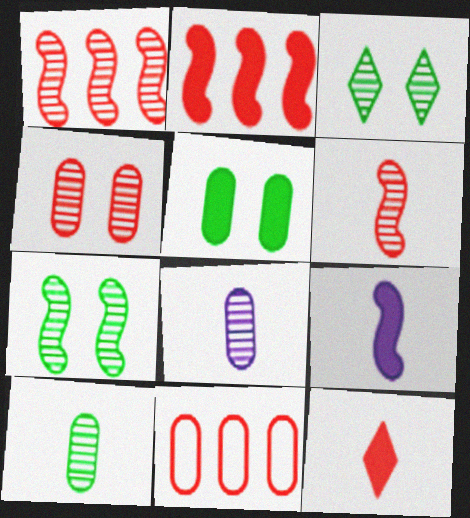[[1, 3, 8], 
[3, 9, 11], 
[5, 8, 11]]